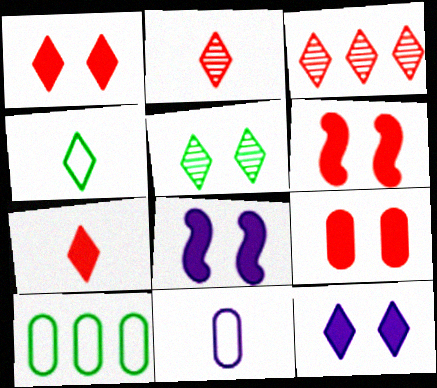[[1, 6, 9], 
[2, 8, 10], 
[3, 4, 12]]